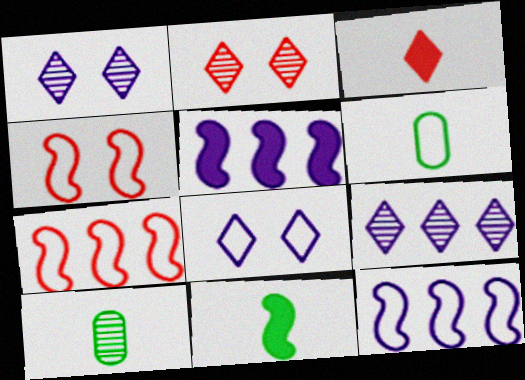[[2, 5, 6], 
[6, 7, 8]]